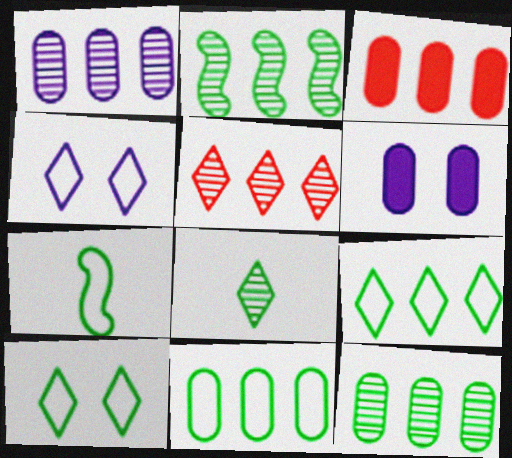[[1, 2, 5], 
[1, 3, 11], 
[5, 6, 7], 
[7, 10, 11]]